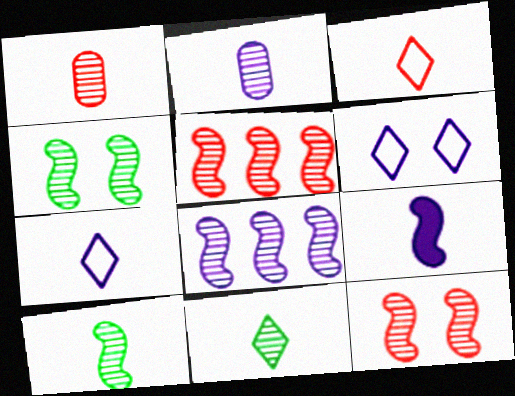[[2, 7, 9], 
[8, 10, 12]]